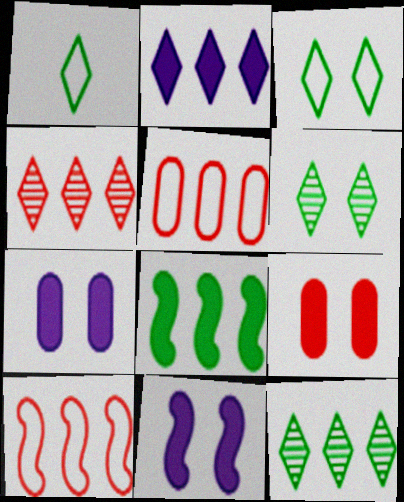[]